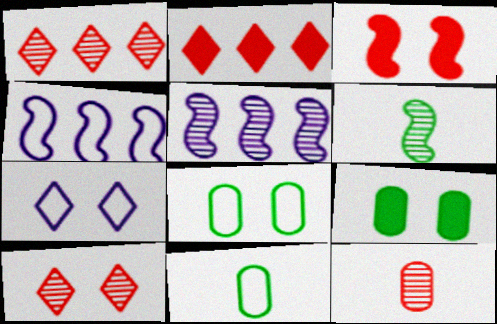[[3, 4, 6]]